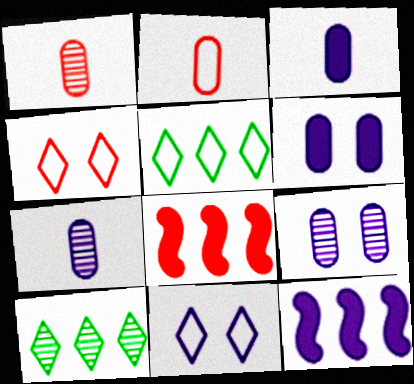[[1, 4, 8], 
[7, 11, 12]]